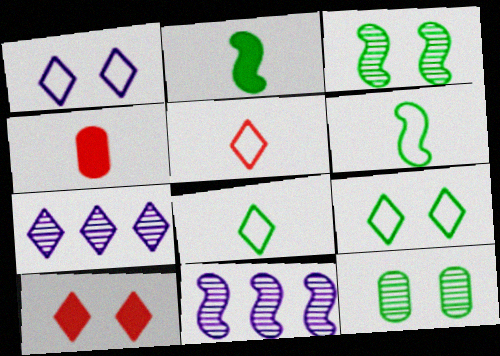[[4, 9, 11], 
[7, 8, 10]]